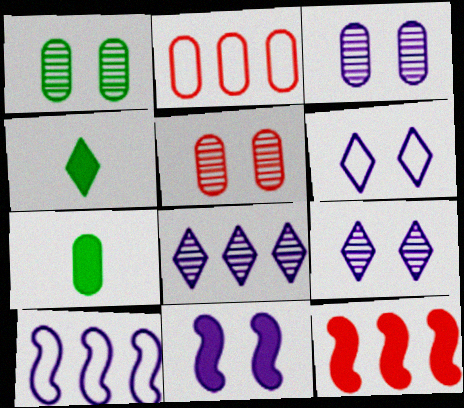[[1, 3, 5], 
[2, 3, 7], 
[3, 6, 11], 
[4, 5, 10]]